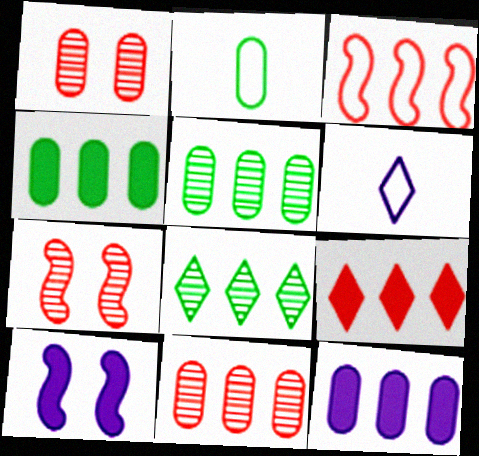[[1, 2, 12], 
[3, 8, 12], 
[3, 9, 11], 
[4, 6, 7]]